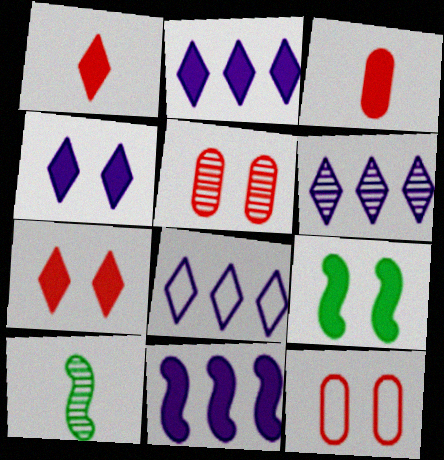[[2, 3, 9], 
[2, 6, 8], 
[2, 10, 12], 
[5, 6, 10]]